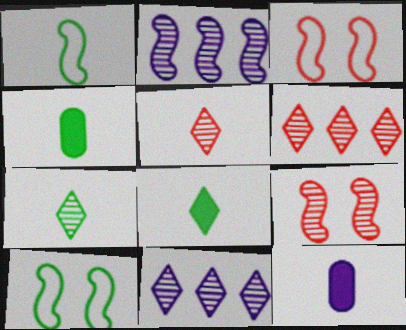[[1, 4, 7], 
[1, 5, 12], 
[3, 4, 11], 
[6, 10, 12]]